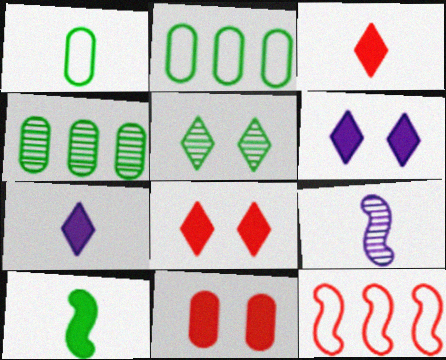[[1, 3, 9], 
[2, 5, 10], 
[2, 8, 9]]